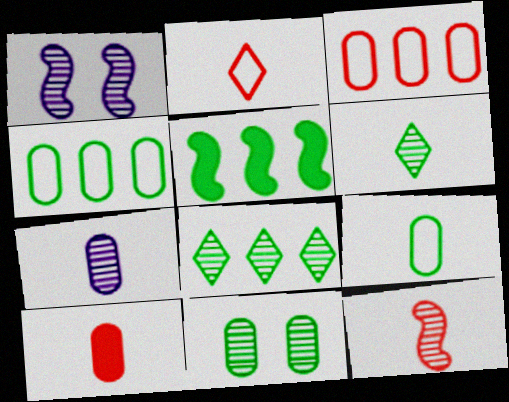[[2, 10, 12], 
[4, 5, 8], 
[6, 7, 12], 
[7, 9, 10]]